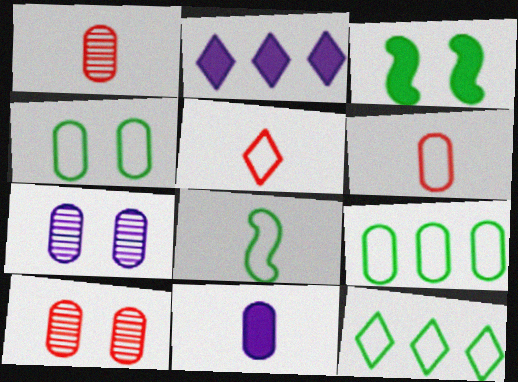[[2, 8, 10], 
[4, 8, 12], 
[9, 10, 11]]